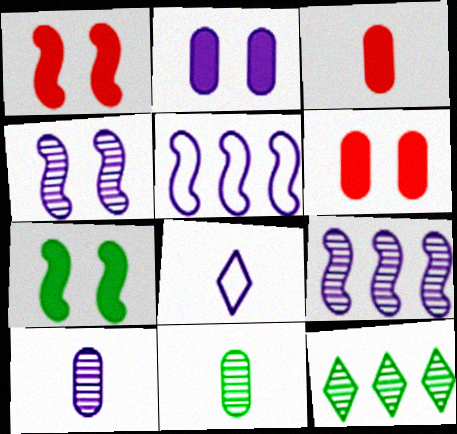[[2, 8, 9]]